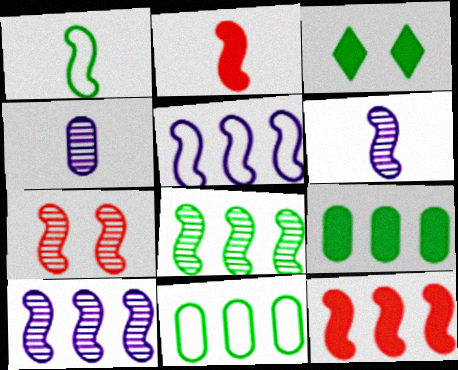[[1, 2, 6], 
[5, 8, 12], 
[6, 7, 8]]